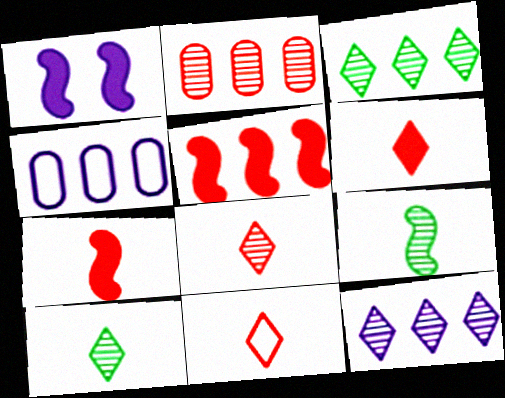[[3, 4, 5], 
[6, 8, 11]]